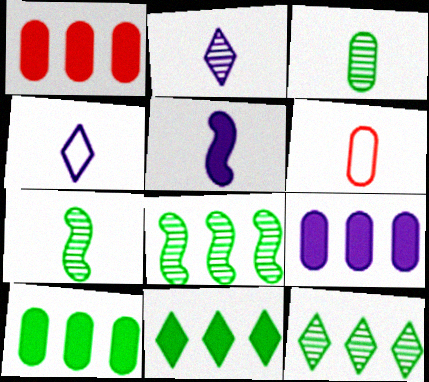[[1, 9, 10]]